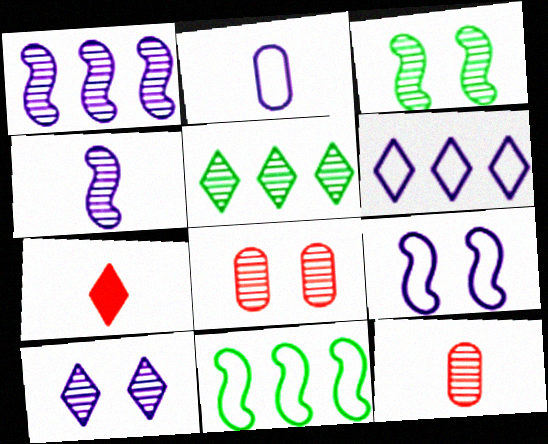[[2, 6, 9], 
[3, 8, 10], 
[4, 5, 8]]